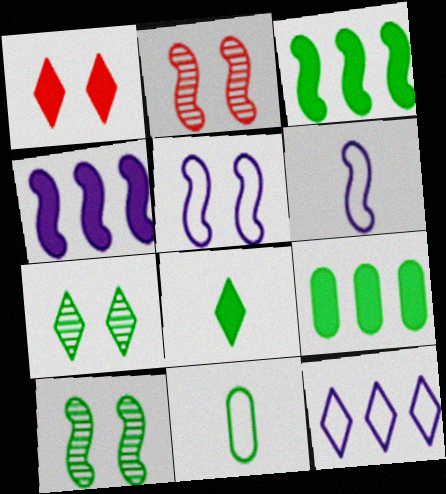[[2, 3, 6], 
[3, 7, 11]]